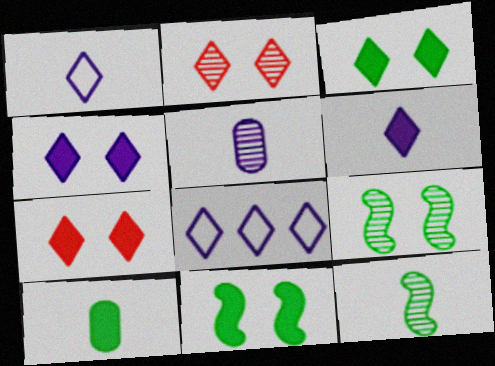[[3, 4, 7]]